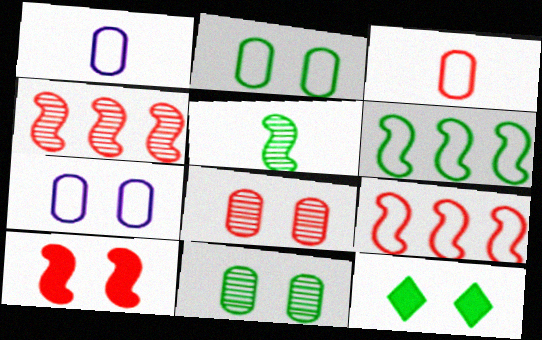[[1, 4, 12]]